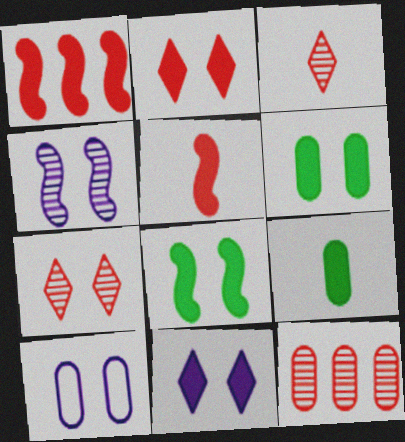[[1, 9, 11], 
[4, 10, 11], 
[7, 8, 10], 
[9, 10, 12]]